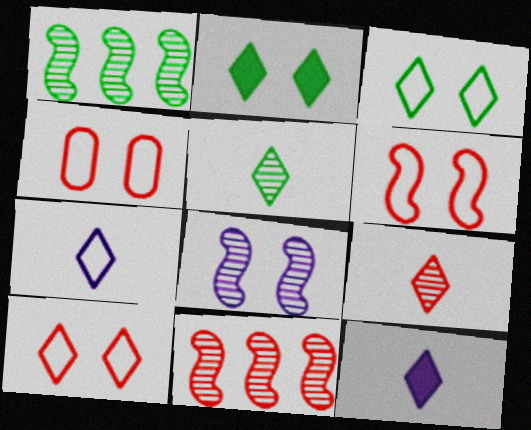[[1, 4, 12], 
[2, 4, 8], 
[4, 6, 10]]